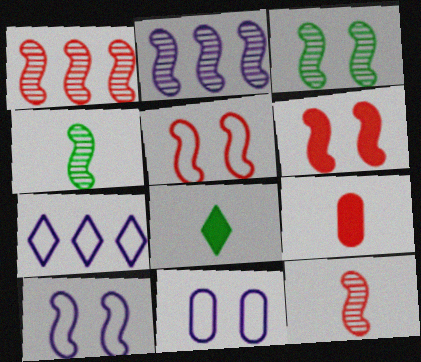[[1, 8, 11], 
[2, 3, 12], 
[3, 6, 10], 
[3, 7, 9]]